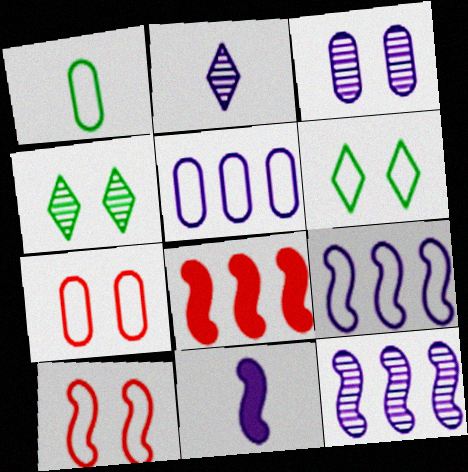[[1, 5, 7], 
[2, 3, 12]]